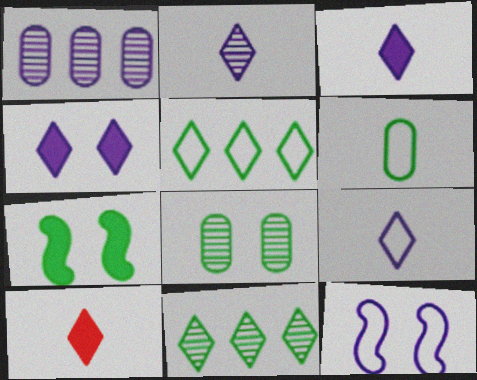[[1, 3, 12], 
[2, 3, 9], 
[6, 7, 11]]